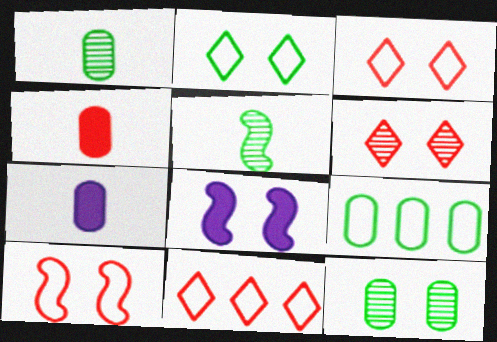[[1, 8, 11], 
[3, 8, 12]]